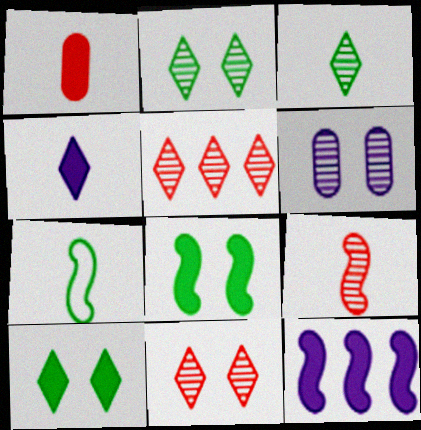[[1, 10, 12]]